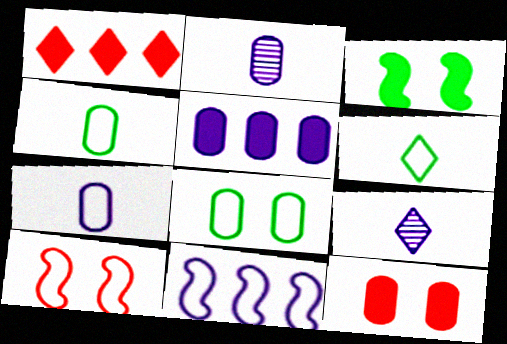[]